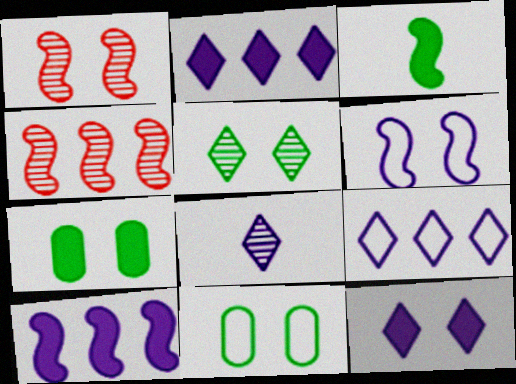[[1, 11, 12], 
[3, 4, 6], 
[8, 9, 12]]